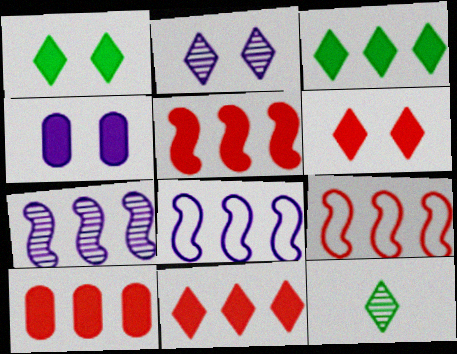[[4, 9, 12], 
[5, 10, 11]]